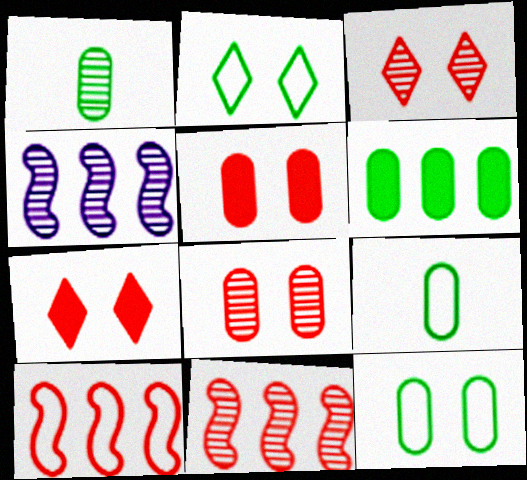[[1, 3, 4], 
[1, 6, 12], 
[4, 7, 9]]